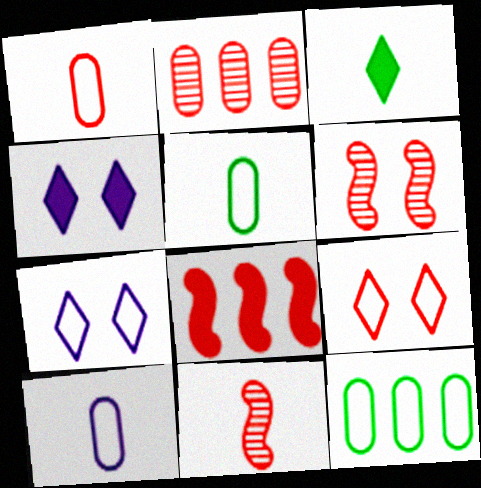[[1, 5, 10], 
[3, 10, 11], 
[4, 11, 12]]